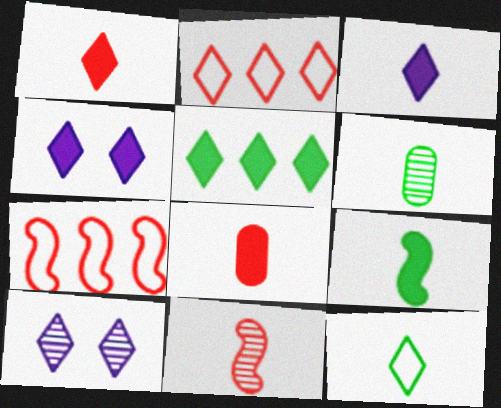[[1, 4, 5], 
[3, 8, 9], 
[4, 6, 7], 
[6, 9, 12]]